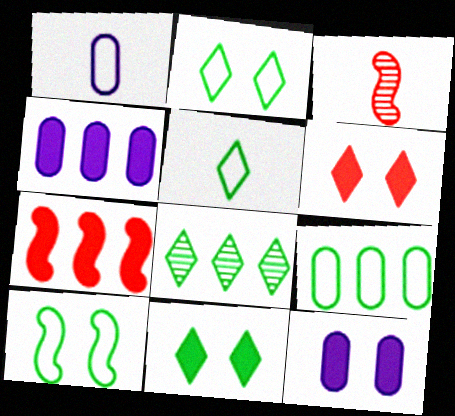[[2, 3, 4], 
[5, 8, 11], 
[5, 9, 10]]